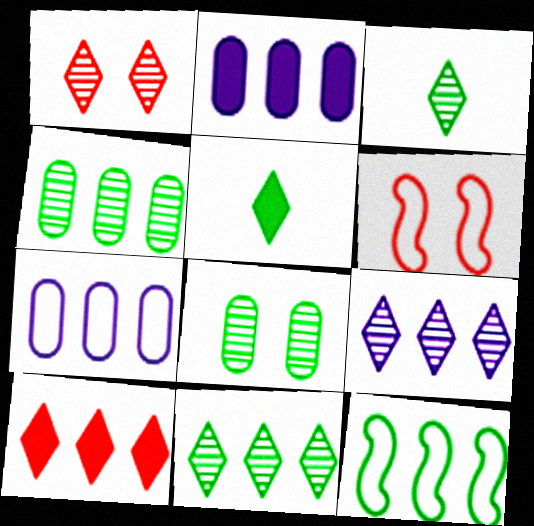[[1, 3, 9], 
[2, 3, 6], 
[5, 8, 12]]